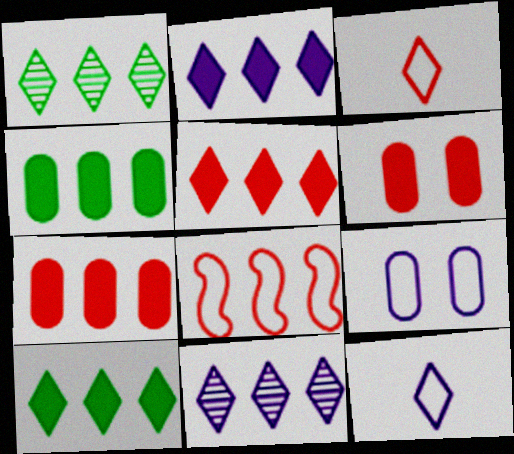[[2, 5, 10], 
[4, 8, 11]]